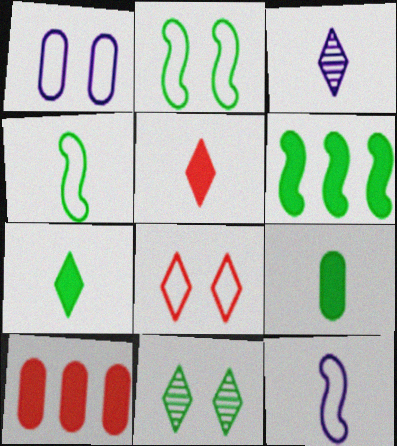[[1, 2, 8], 
[2, 3, 10], 
[10, 11, 12]]